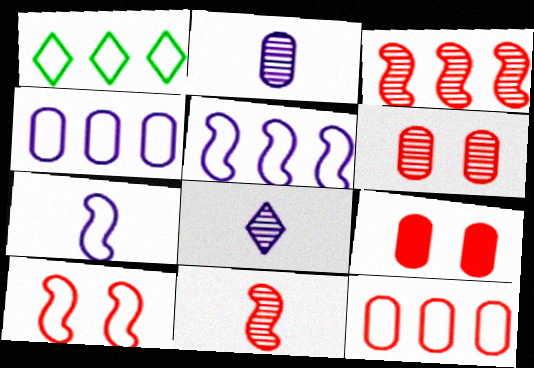[[1, 5, 12]]